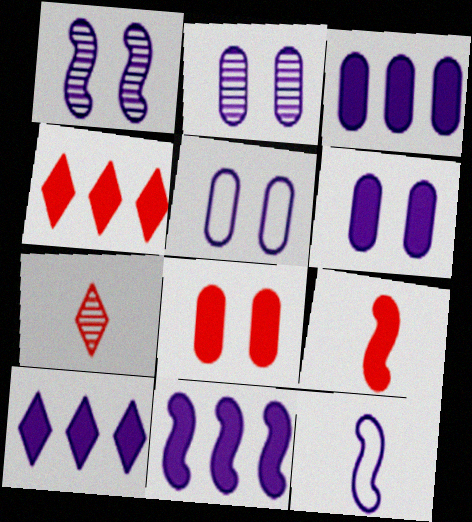[[1, 11, 12], 
[2, 5, 6], 
[2, 10, 12], 
[3, 10, 11], 
[4, 8, 9]]